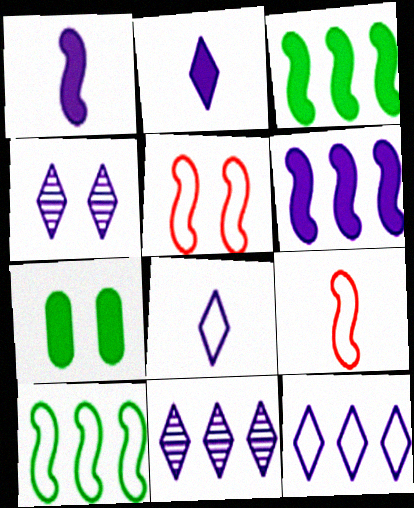[[2, 4, 12], 
[4, 5, 7], 
[7, 9, 11]]